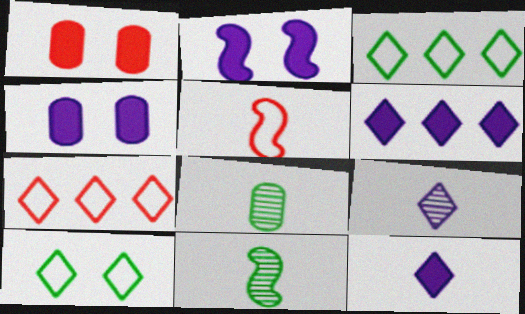[[2, 7, 8], 
[4, 7, 11], 
[5, 8, 12]]